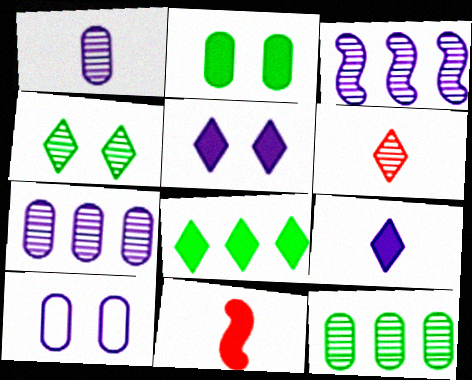[[3, 9, 10]]